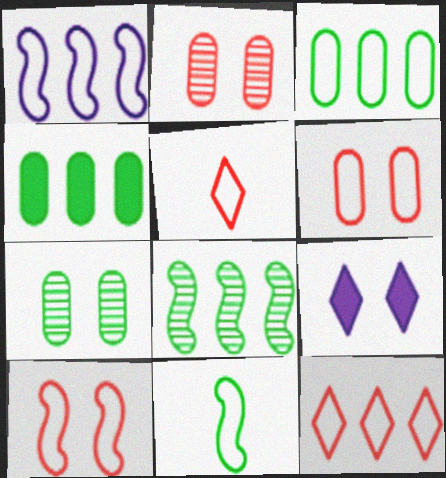[[1, 3, 12], 
[1, 10, 11], 
[7, 9, 10]]